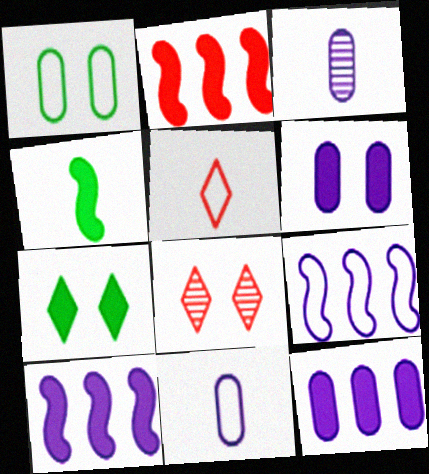[[1, 5, 9], 
[3, 4, 5]]